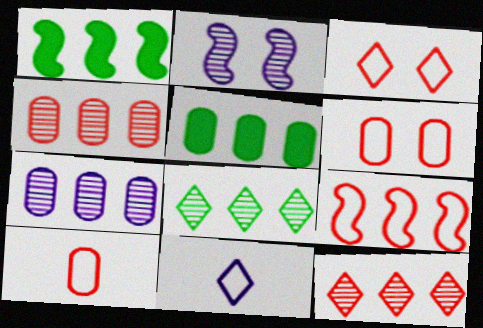[[3, 9, 10]]